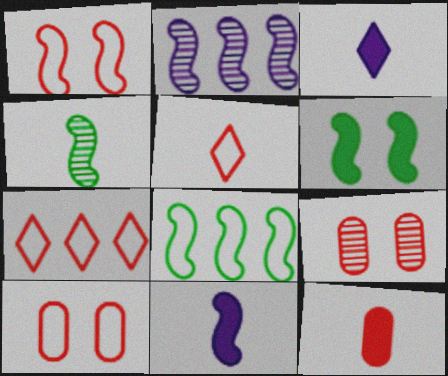[[3, 8, 9], 
[4, 6, 8]]